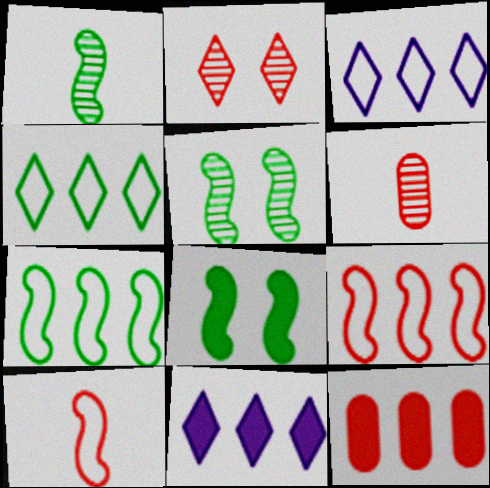[[1, 7, 8], 
[2, 10, 12], 
[3, 6, 8]]